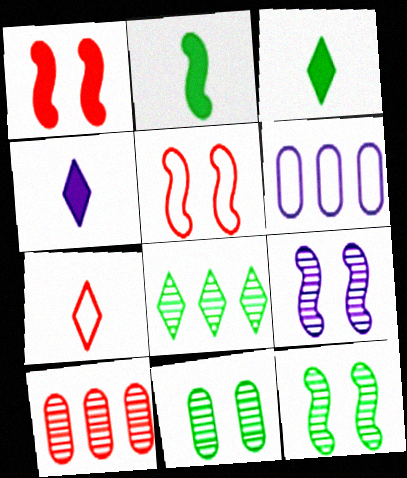[[1, 7, 10], 
[4, 6, 9]]